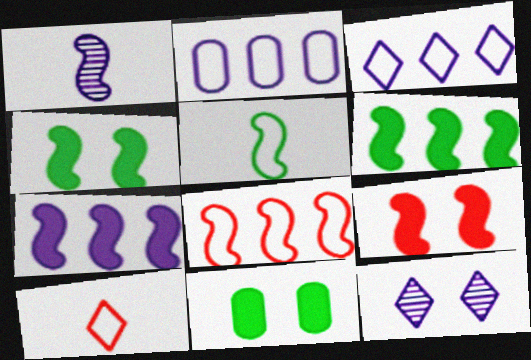[[1, 4, 8]]